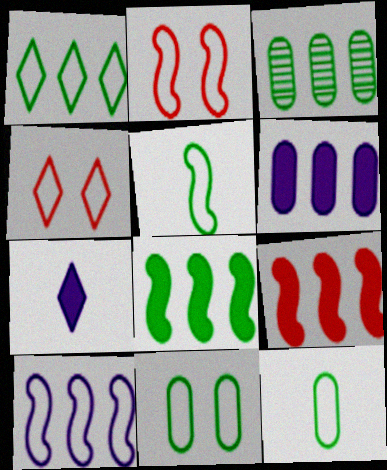[[1, 3, 8], 
[1, 5, 11], 
[2, 3, 7], 
[2, 5, 10], 
[4, 10, 12]]